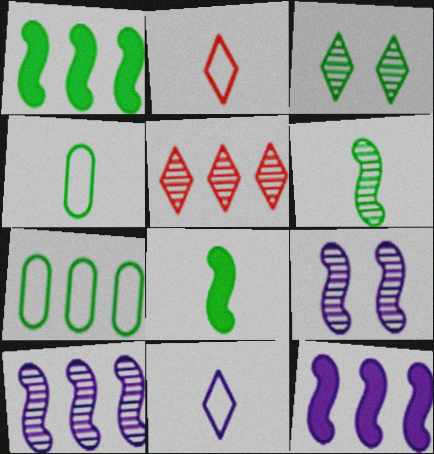[[1, 3, 4], 
[3, 7, 8], 
[5, 7, 12]]